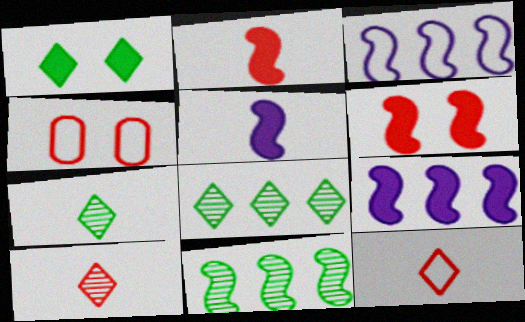[[4, 5, 8], 
[4, 7, 9]]